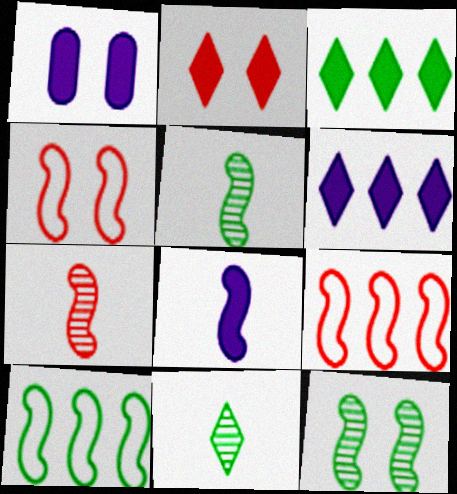[[1, 6, 8], 
[1, 9, 11], 
[8, 9, 12]]